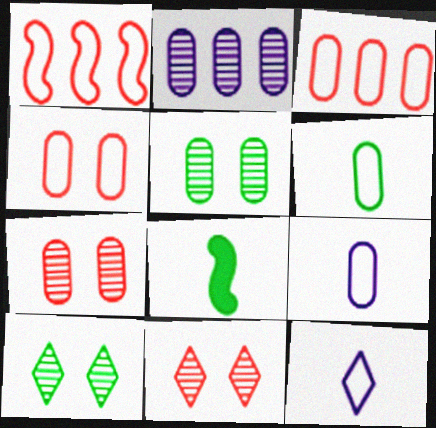[]